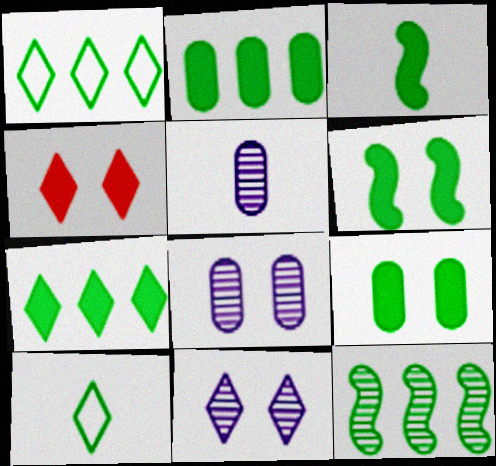[[1, 2, 12], 
[3, 7, 9], 
[9, 10, 12]]